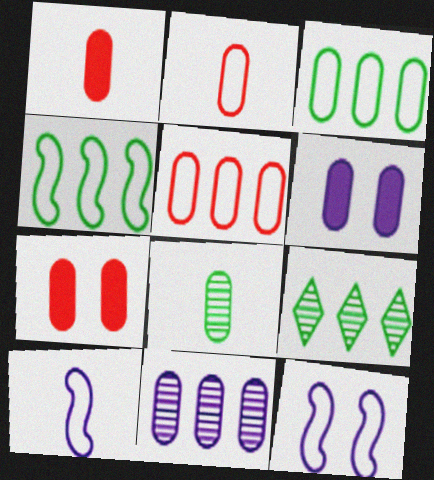[[1, 9, 12], 
[5, 6, 8], 
[7, 9, 10]]